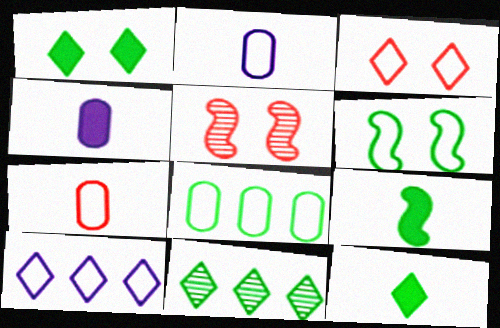[[6, 7, 10]]